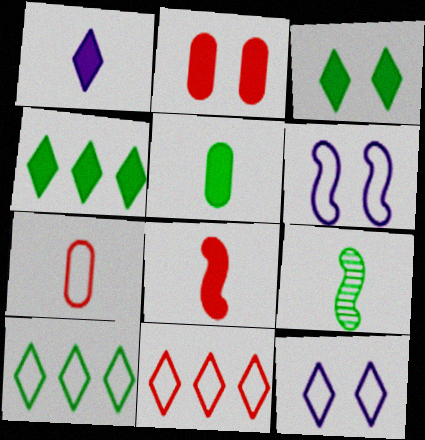[[1, 5, 8], 
[1, 7, 9], 
[6, 7, 10]]